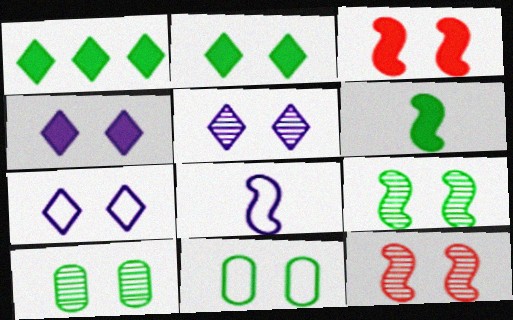[[2, 9, 11], 
[3, 5, 11], 
[3, 7, 10], 
[4, 5, 7], 
[4, 11, 12], 
[5, 10, 12]]